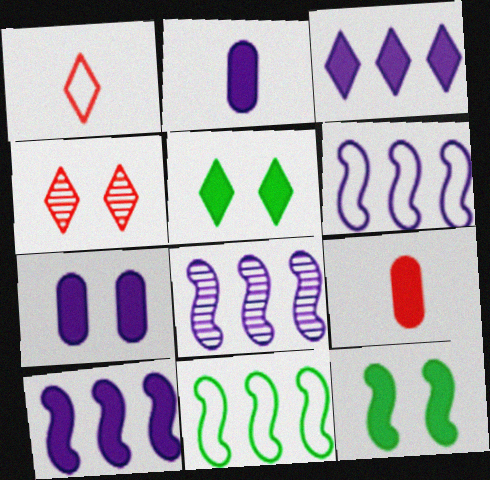[[2, 4, 11], 
[3, 9, 12], 
[5, 9, 10], 
[6, 8, 10]]